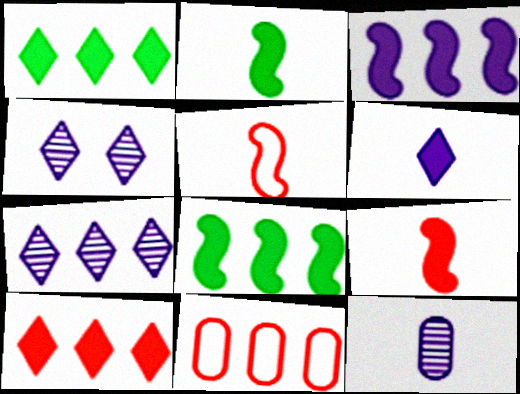[[2, 4, 11], 
[7, 8, 11]]